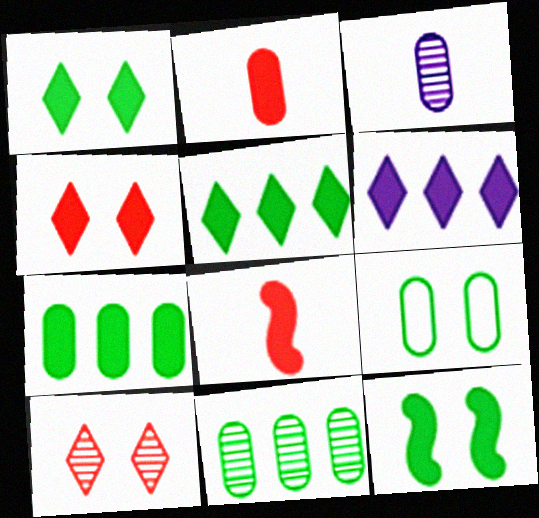[[2, 6, 12]]